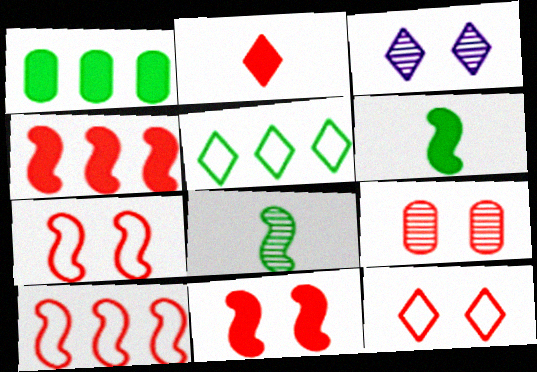[[2, 3, 5], 
[2, 9, 10], 
[9, 11, 12]]